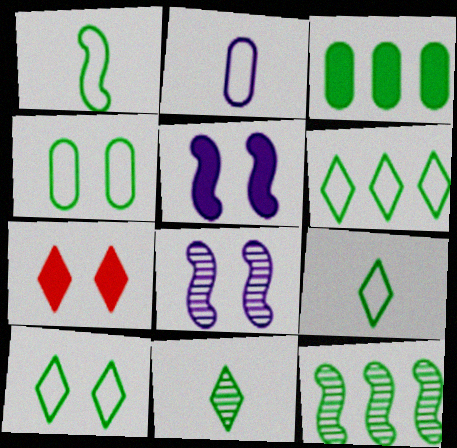[[1, 4, 6], 
[2, 7, 12], 
[3, 6, 12], 
[4, 7, 8], 
[6, 9, 10]]